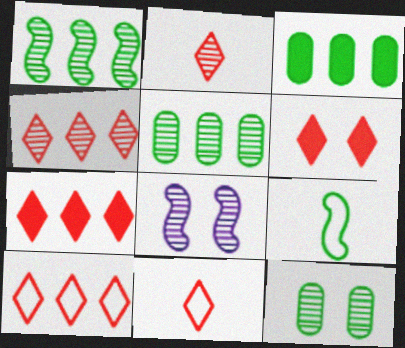[[2, 5, 8], 
[2, 6, 10], 
[3, 8, 11], 
[4, 6, 11], 
[4, 7, 10]]